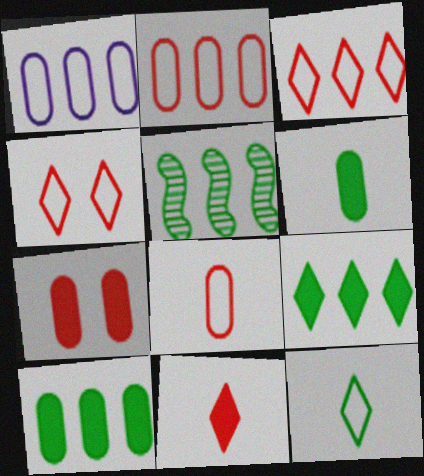[]